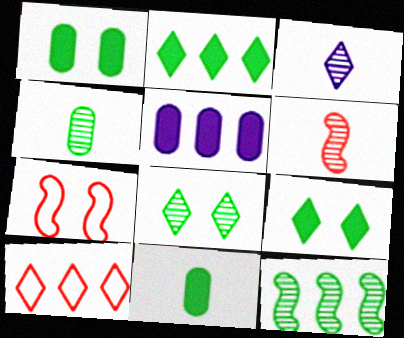[[3, 4, 6], 
[3, 9, 10], 
[4, 8, 12], 
[5, 10, 12]]